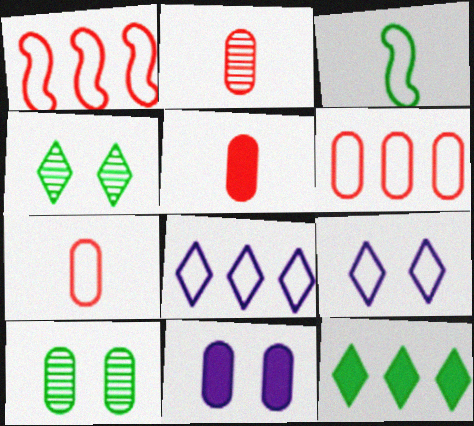[[2, 5, 7], 
[3, 6, 9], 
[3, 10, 12]]